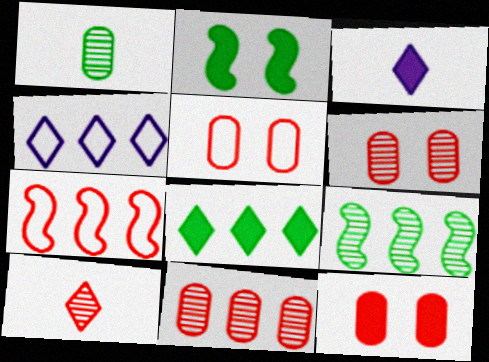[[3, 5, 9], 
[5, 6, 12], 
[7, 10, 12]]